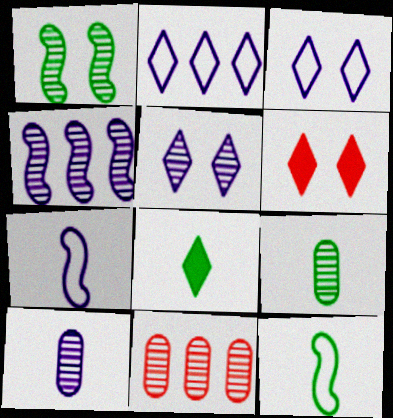[[4, 5, 10], 
[8, 9, 12]]